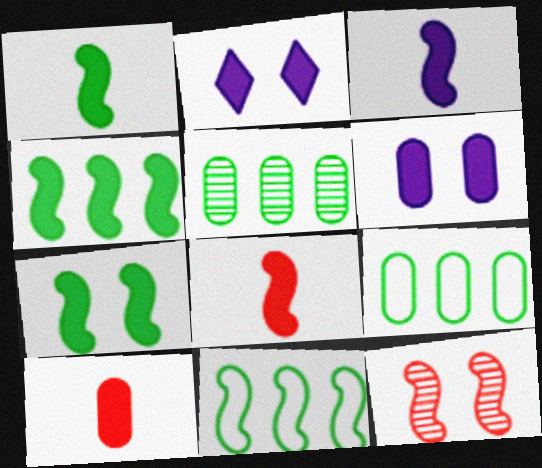[[1, 3, 8], 
[1, 4, 7], 
[2, 4, 10], 
[3, 11, 12]]